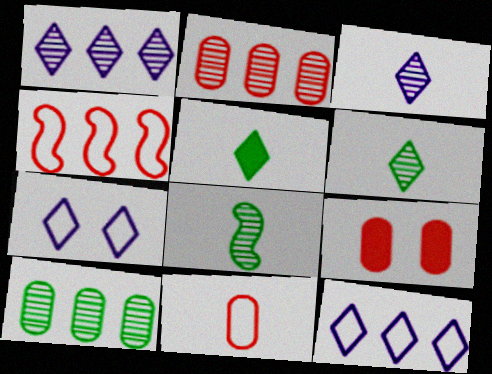[[2, 9, 11], 
[8, 9, 12]]